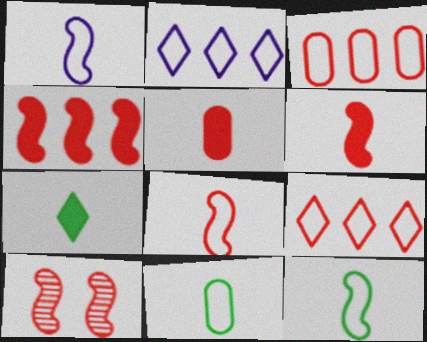[[1, 8, 12], 
[4, 8, 10], 
[5, 9, 10]]